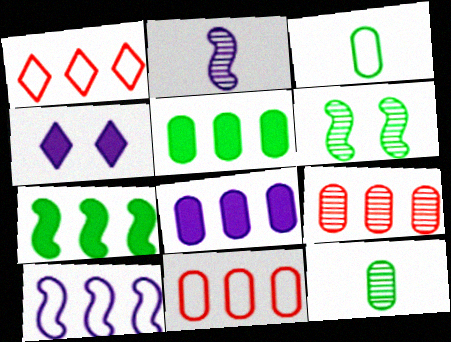[]